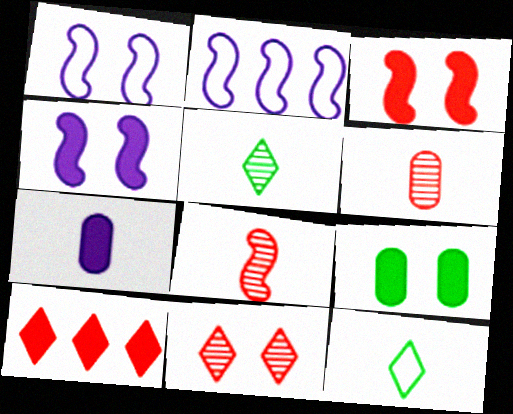[[1, 9, 11], 
[7, 8, 12]]